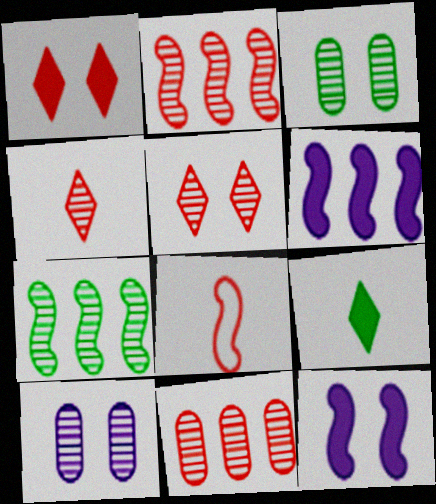[[1, 8, 11], 
[4, 7, 10], 
[7, 8, 12]]